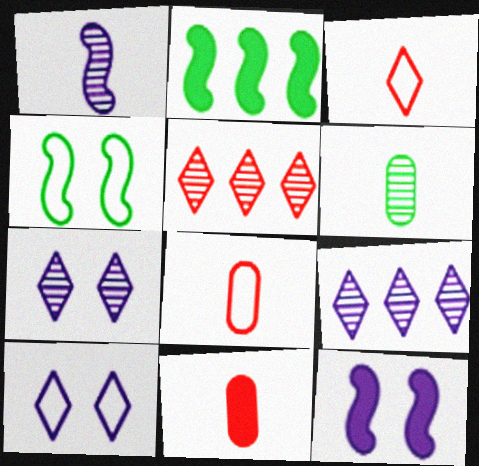[[2, 7, 8], 
[4, 9, 11]]